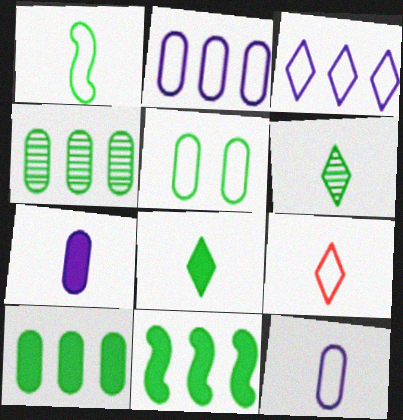[[1, 9, 12], 
[5, 6, 11]]